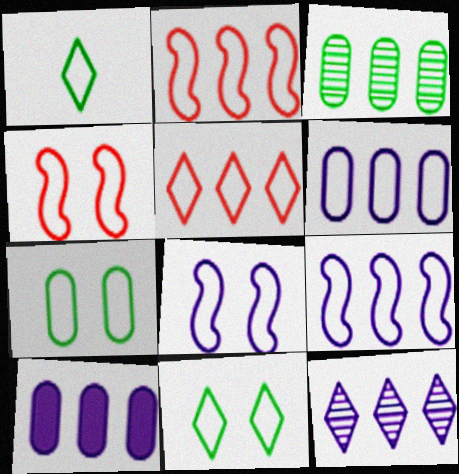[[1, 4, 6], 
[9, 10, 12]]